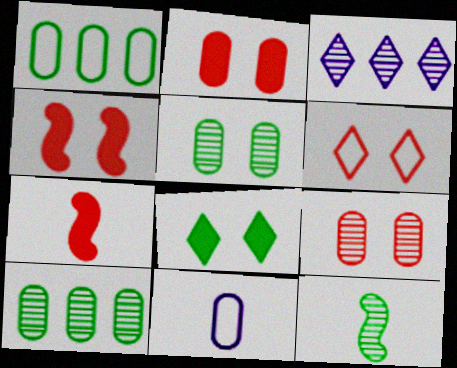[[1, 8, 12], 
[2, 10, 11], 
[3, 9, 12], 
[4, 6, 9]]